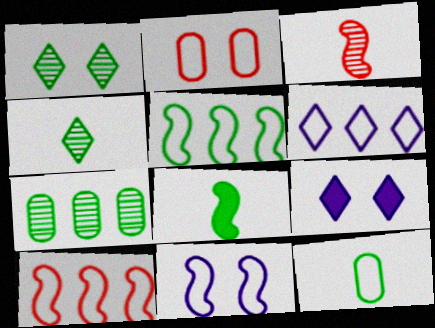[[4, 8, 12]]